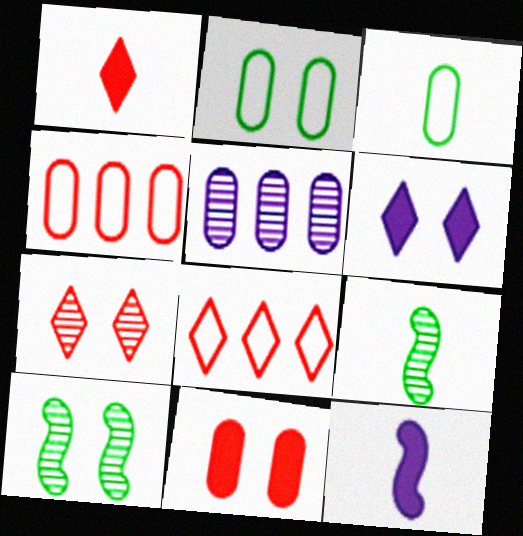[[1, 7, 8], 
[3, 5, 11], 
[4, 6, 9], 
[5, 7, 9]]